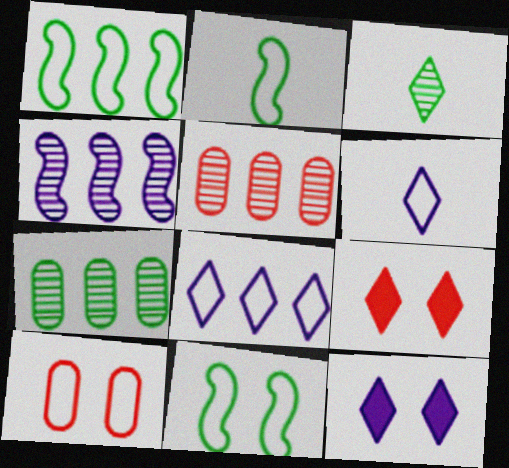[[1, 2, 11], 
[1, 6, 10], 
[2, 5, 12], 
[2, 8, 10], 
[3, 8, 9]]